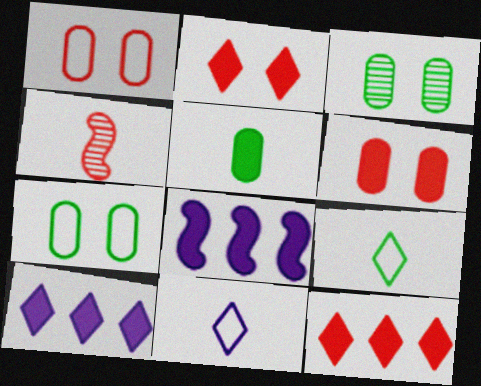[[1, 4, 12], 
[2, 5, 8], 
[4, 5, 11], 
[4, 7, 10]]